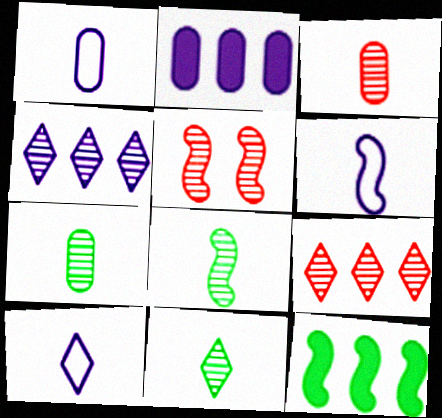[[1, 6, 10], 
[3, 5, 9], 
[4, 5, 7], 
[5, 6, 12], 
[7, 8, 11]]